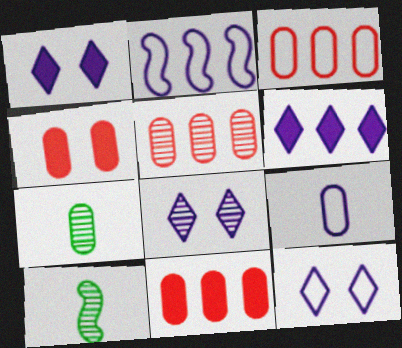[[1, 3, 10], 
[1, 8, 12], 
[2, 9, 12], 
[3, 5, 11], 
[5, 8, 10], 
[10, 11, 12]]